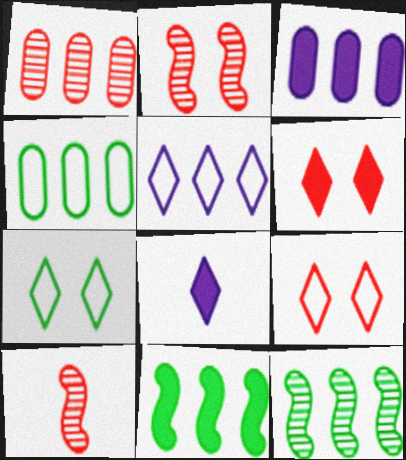[[1, 3, 4], 
[1, 5, 11], 
[2, 4, 8], 
[3, 7, 10]]